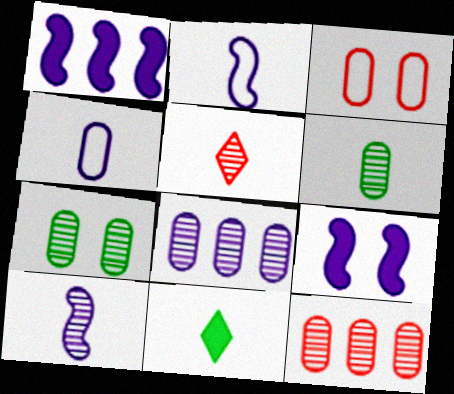[[5, 6, 10]]